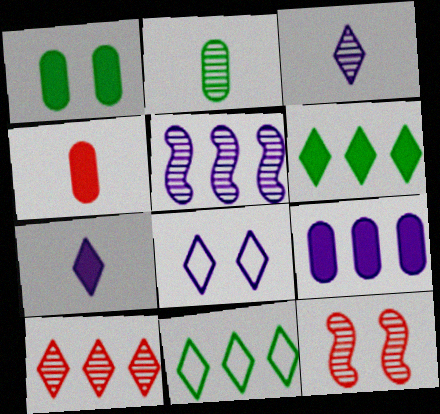[[1, 4, 9], 
[1, 8, 12]]